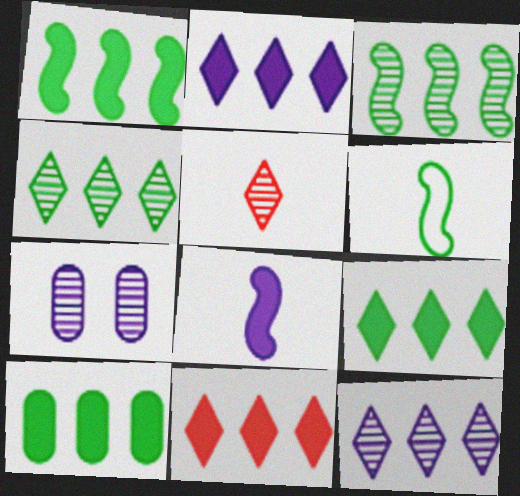[[1, 9, 10], 
[2, 9, 11], 
[3, 5, 7], 
[6, 7, 11]]